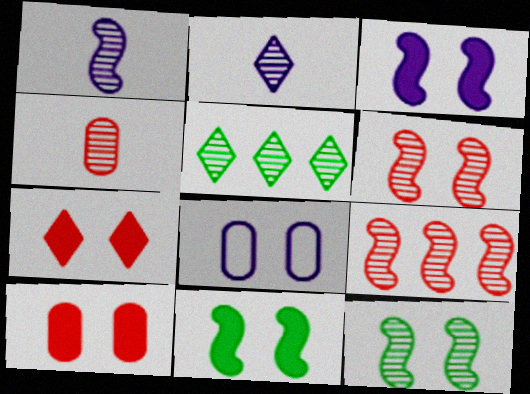[[1, 9, 12], 
[7, 8, 12]]